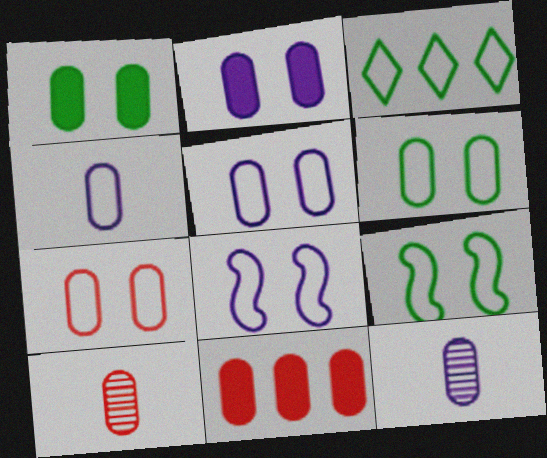[[5, 6, 7], 
[6, 11, 12], 
[7, 10, 11]]